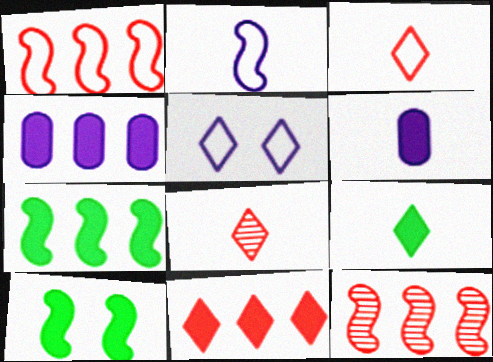[[2, 10, 12], 
[4, 7, 11], 
[6, 10, 11]]